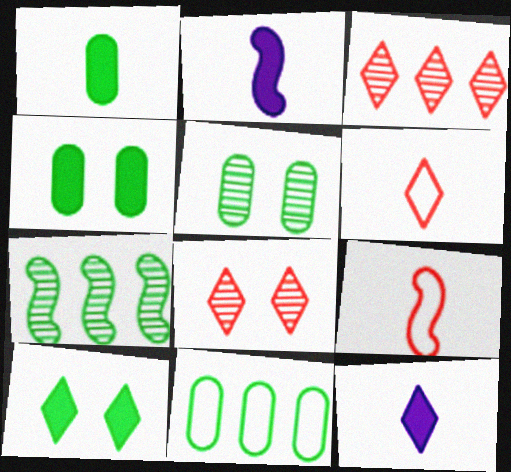[[1, 5, 11], 
[2, 8, 11]]